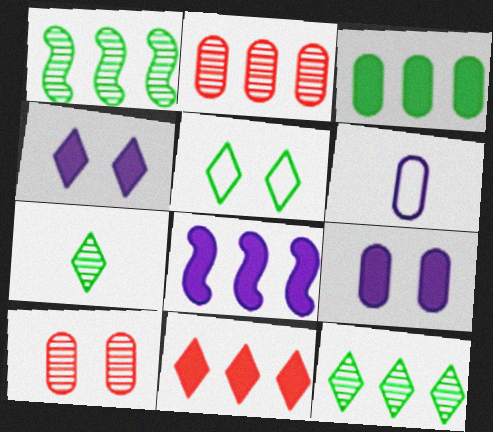[[3, 6, 10], 
[3, 8, 11]]